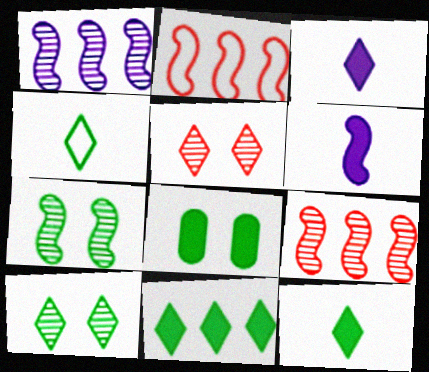[[2, 6, 7], 
[4, 10, 11]]